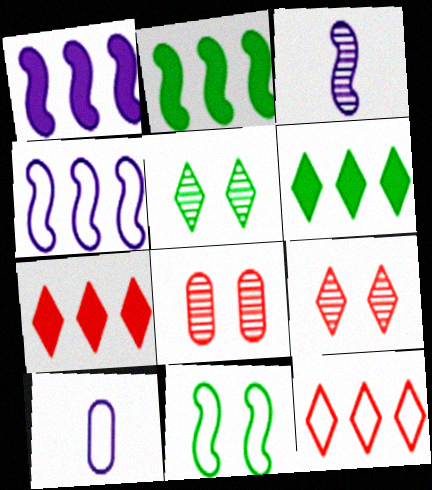[[2, 9, 10], 
[10, 11, 12]]